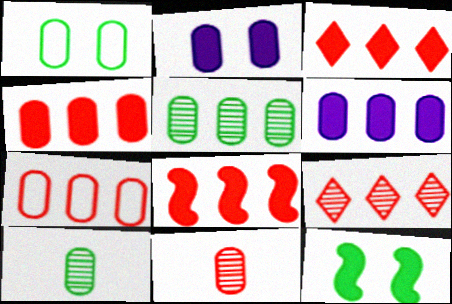[[1, 6, 11], 
[2, 7, 10], 
[3, 4, 8], 
[5, 6, 7], 
[7, 8, 9]]